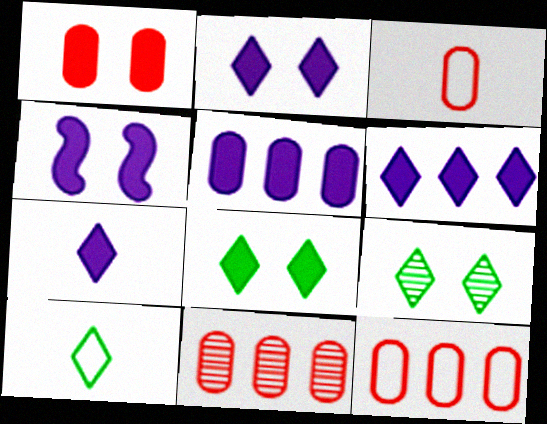[[1, 3, 11], 
[1, 4, 8], 
[2, 6, 7], 
[4, 5, 7], 
[4, 10, 11]]